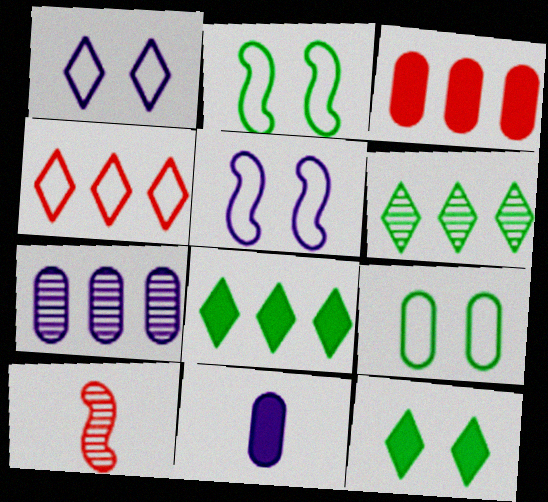[]